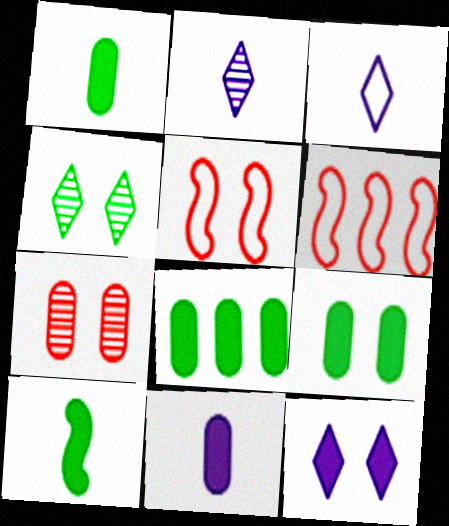[[1, 8, 9], 
[2, 5, 8], 
[2, 6, 9], 
[4, 6, 11]]